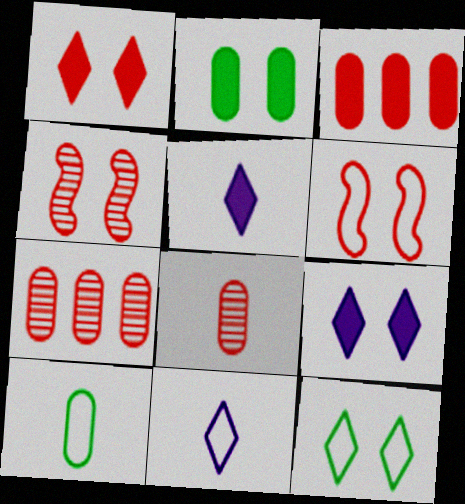[]